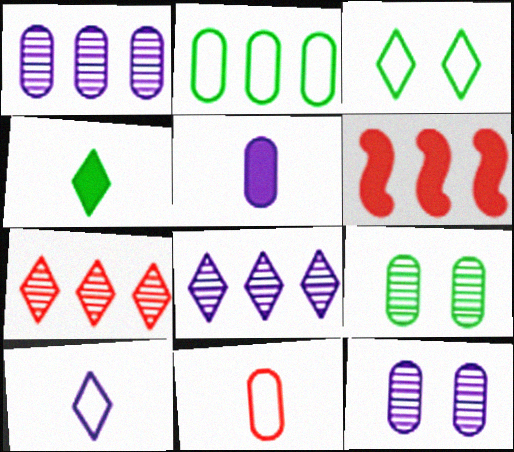[[2, 6, 8], 
[6, 9, 10]]